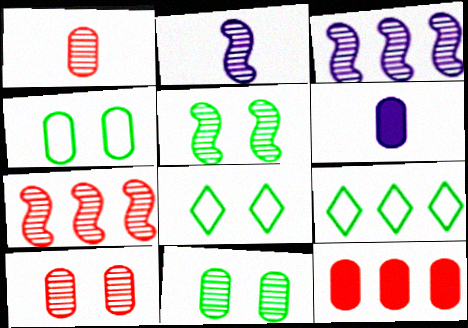[[2, 5, 7], 
[2, 8, 12], 
[3, 9, 12], 
[6, 7, 8]]